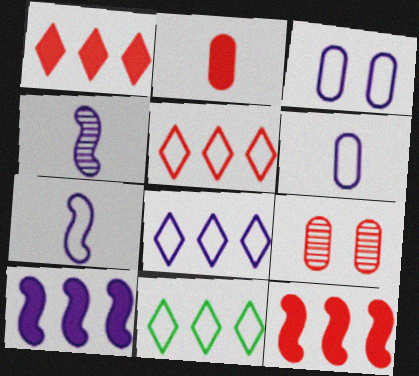[[3, 7, 8], 
[5, 8, 11]]